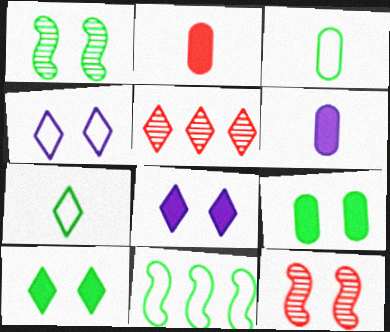[[4, 9, 12], 
[5, 7, 8]]